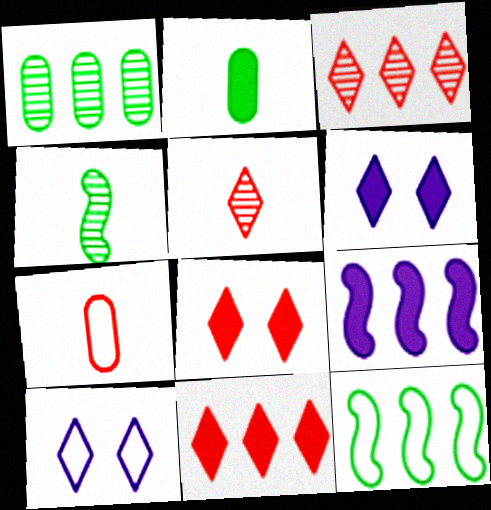[[2, 8, 9], 
[7, 10, 12]]